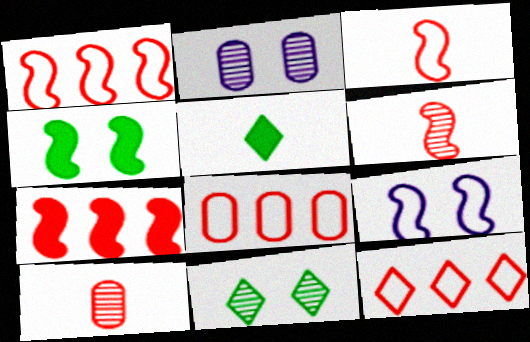[[1, 2, 5], 
[1, 8, 12]]